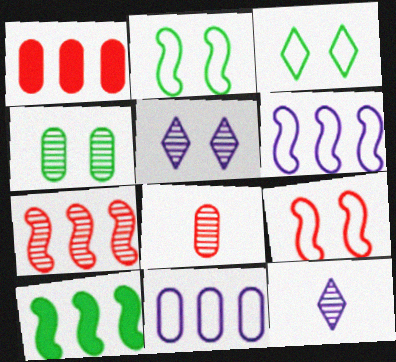[[1, 2, 12], 
[4, 7, 12], 
[6, 7, 10]]